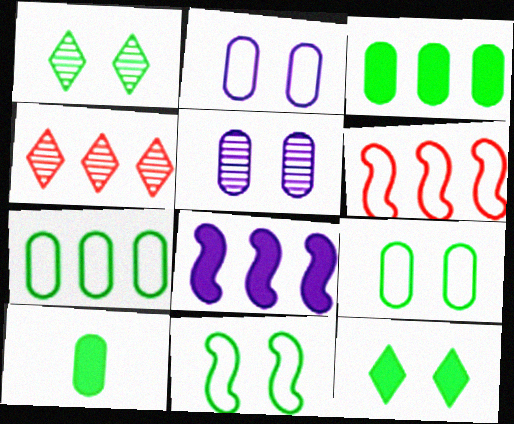[[4, 7, 8]]